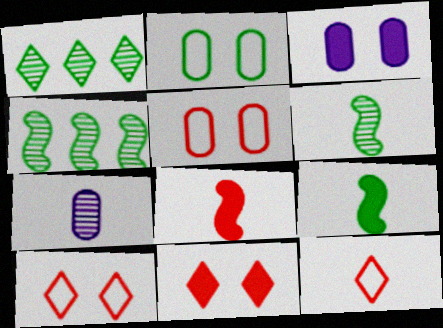[[1, 2, 9], 
[3, 4, 12], 
[7, 9, 12]]